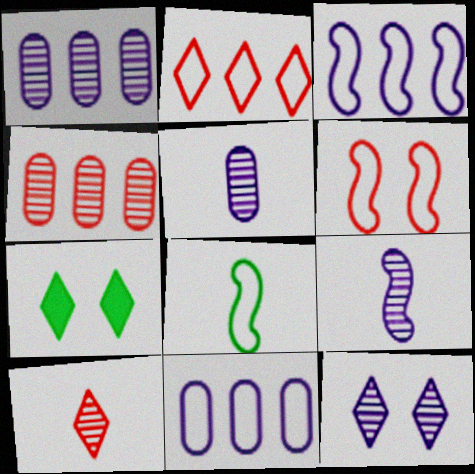[[1, 9, 12], 
[3, 6, 8]]